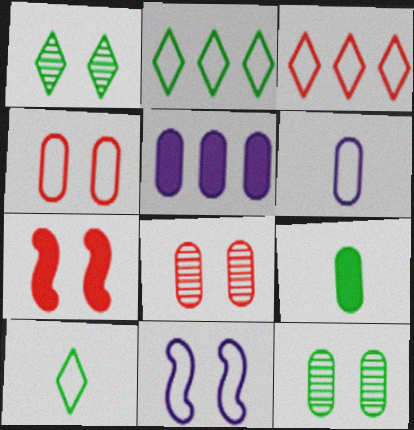[]